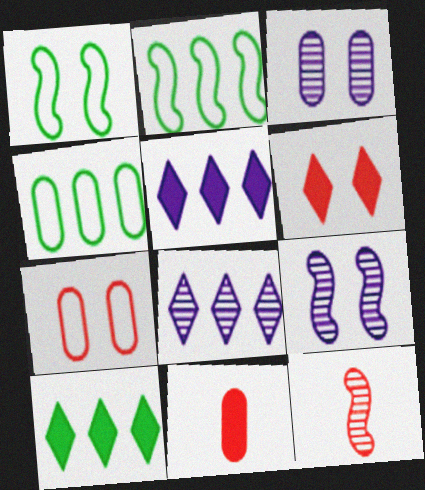[[1, 3, 6], 
[1, 8, 11], 
[3, 4, 11]]